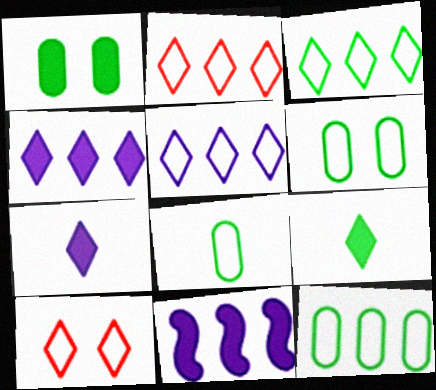[[2, 3, 5], 
[6, 8, 12]]